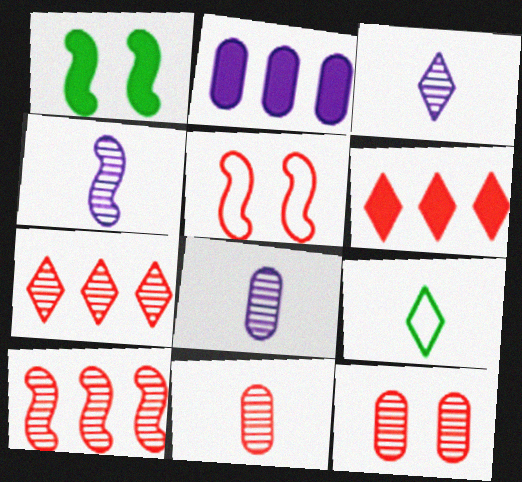[[3, 4, 8], 
[5, 6, 11]]